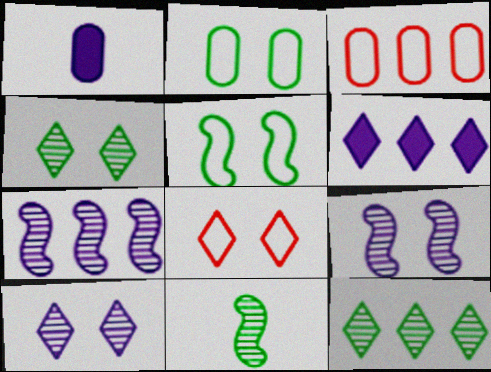[]